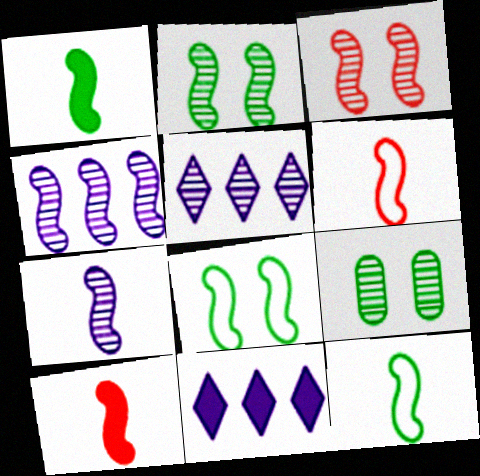[[1, 6, 7], 
[4, 8, 10], 
[6, 9, 11], 
[7, 10, 12]]